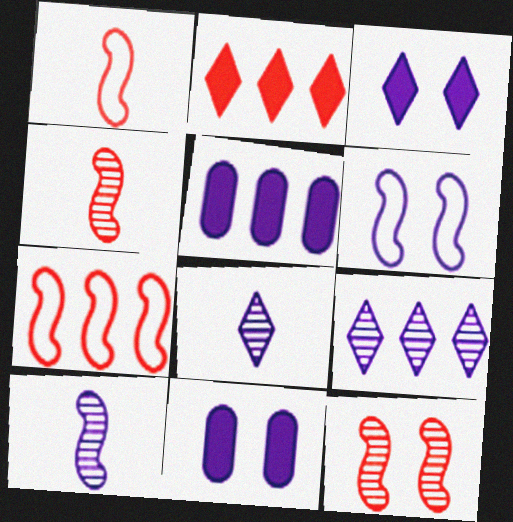[[5, 6, 8]]